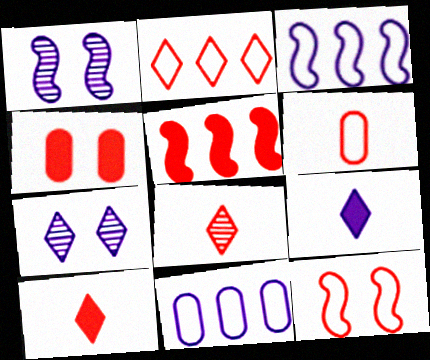[[1, 9, 11], 
[2, 6, 12], 
[4, 5, 10]]